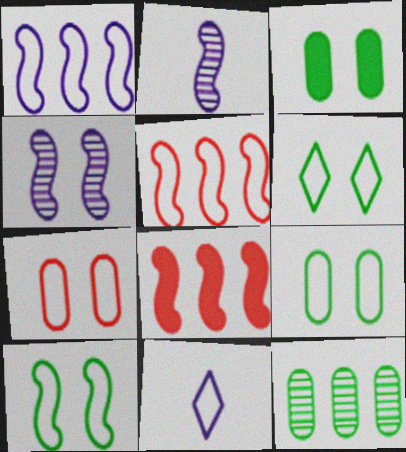[[2, 8, 10], 
[5, 9, 11], 
[6, 9, 10]]